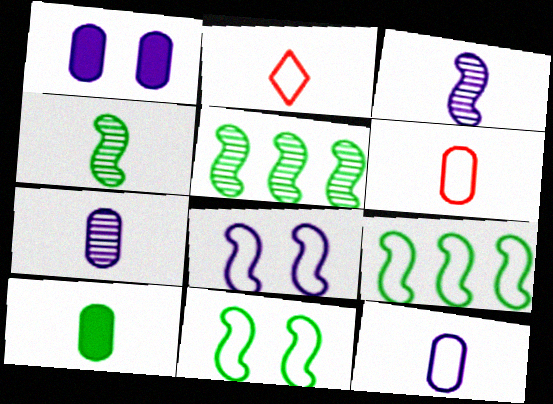[[1, 2, 5], 
[2, 3, 10], 
[6, 7, 10]]